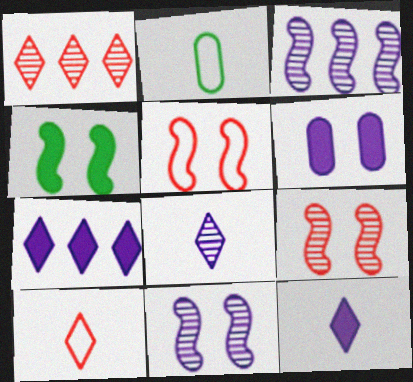[[2, 7, 9], 
[4, 5, 11]]